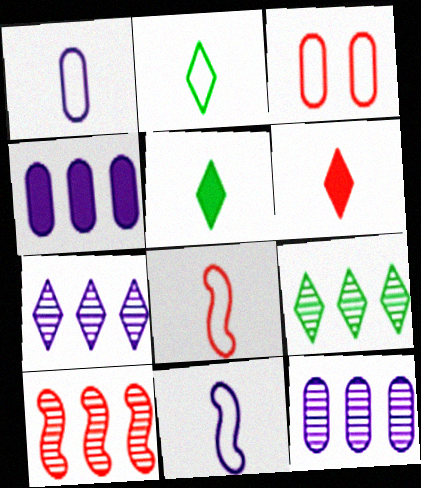[[1, 2, 8], 
[3, 6, 10], 
[9, 10, 12]]